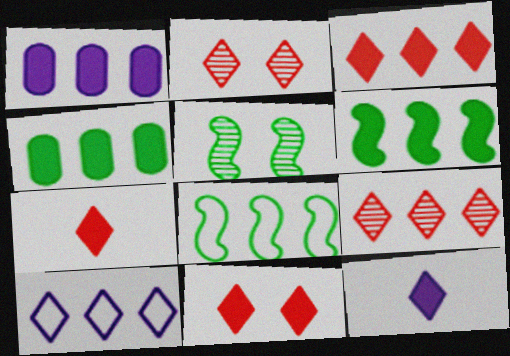[[1, 3, 6], 
[1, 8, 9], 
[3, 7, 11]]